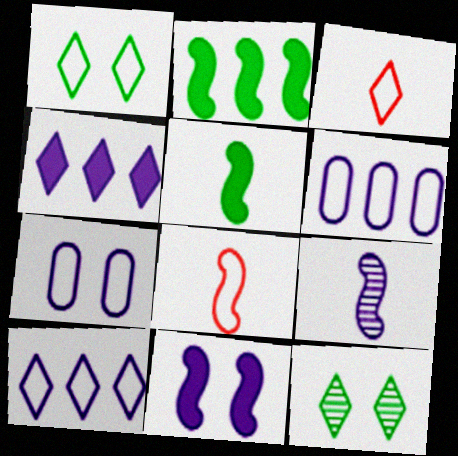[[1, 3, 10], 
[1, 6, 8], 
[3, 4, 12], 
[4, 7, 9], 
[5, 8, 9]]